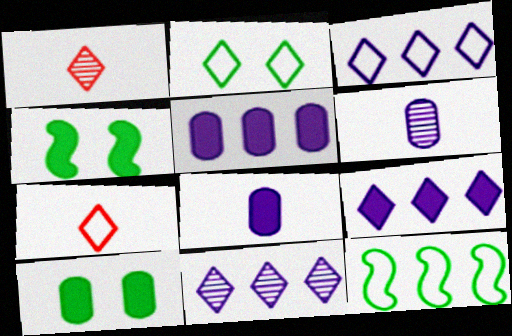[[1, 2, 9], 
[2, 3, 7], 
[3, 9, 11]]